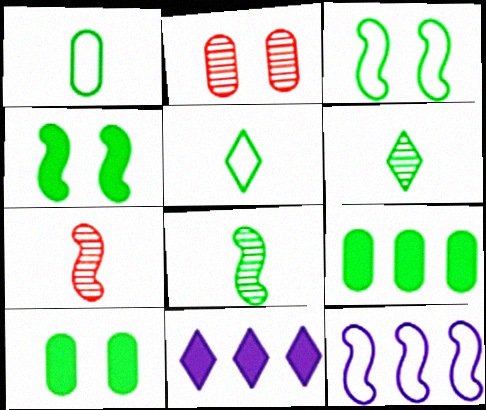[[3, 6, 9], 
[4, 7, 12]]